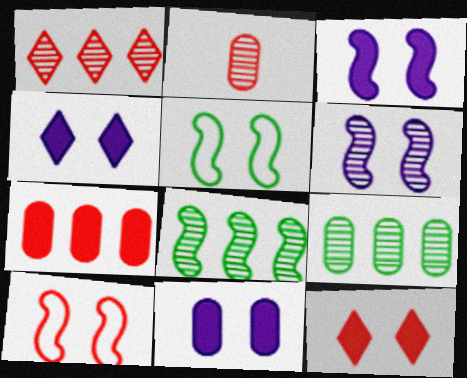[[3, 4, 11]]